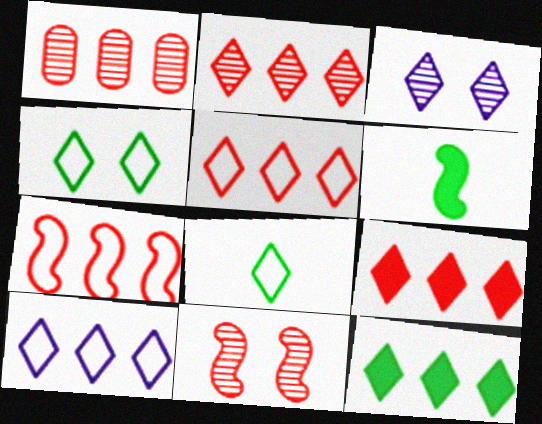[[1, 7, 9], 
[2, 5, 9], 
[2, 10, 12], 
[3, 8, 9]]